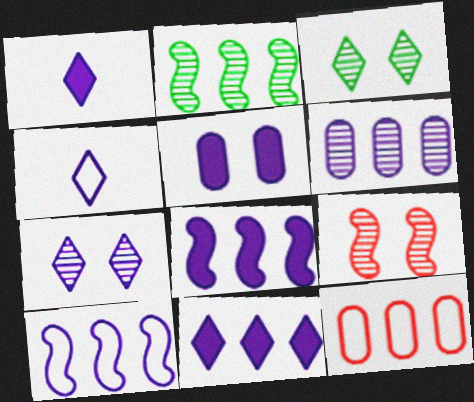[[1, 5, 8], 
[2, 11, 12], 
[4, 7, 11], 
[6, 10, 11]]